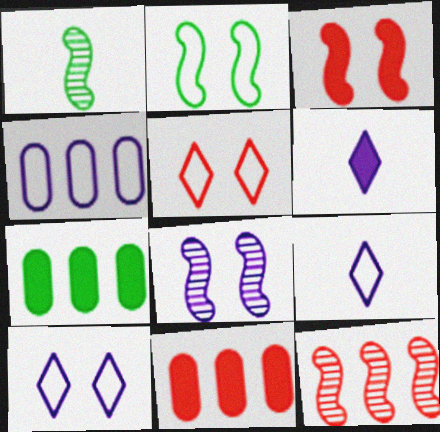[[1, 8, 12], 
[1, 10, 11], 
[2, 3, 8], 
[3, 6, 7], 
[4, 6, 8]]